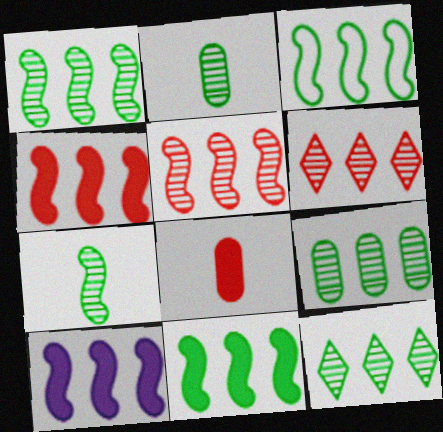[[1, 3, 11], 
[1, 9, 12], 
[3, 5, 10], 
[4, 10, 11]]